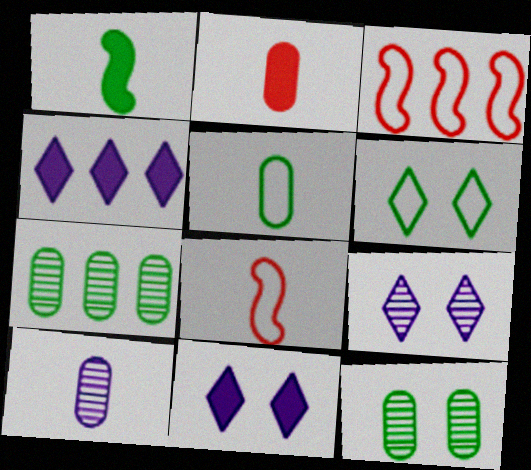[[1, 6, 7], 
[2, 5, 10], 
[3, 4, 7], 
[4, 8, 12], 
[7, 8, 11]]